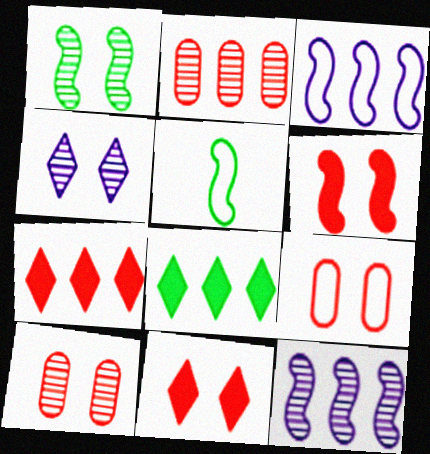[[1, 4, 10], 
[2, 3, 8], 
[5, 6, 12]]